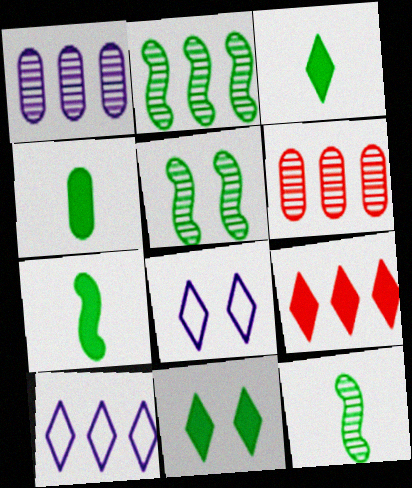[[2, 5, 12], 
[3, 4, 7], 
[6, 7, 8]]